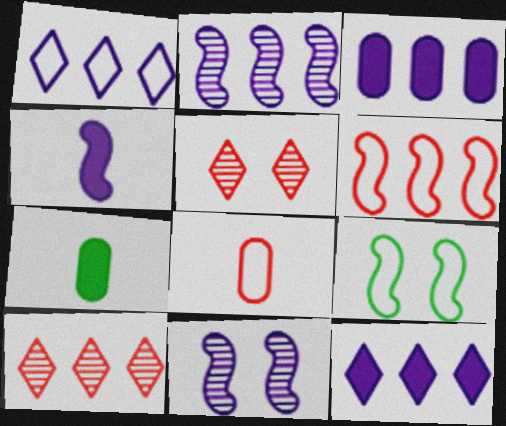[[1, 2, 3], 
[1, 8, 9]]